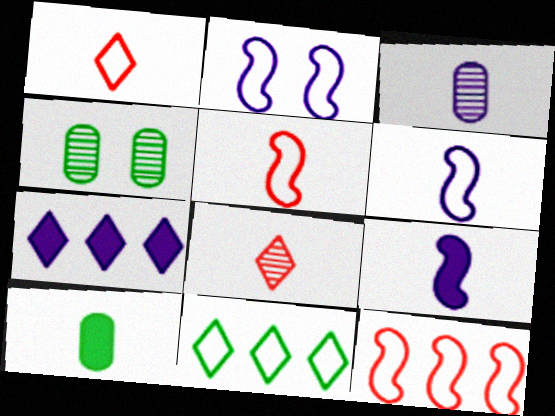[[2, 3, 7], 
[4, 5, 7], 
[6, 8, 10]]